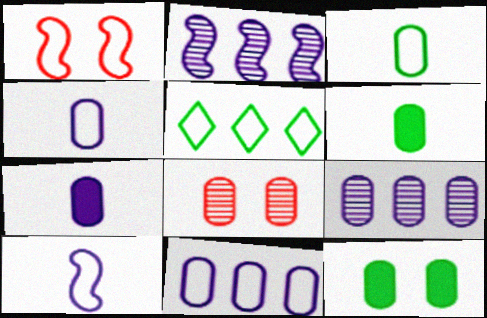[[1, 4, 5], 
[6, 8, 11]]